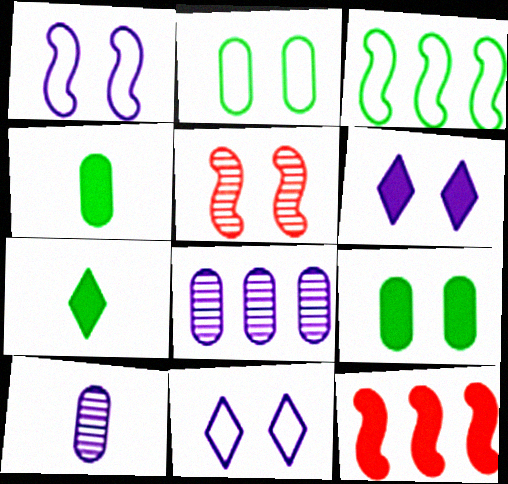[[2, 5, 6], 
[4, 6, 12], 
[5, 9, 11]]